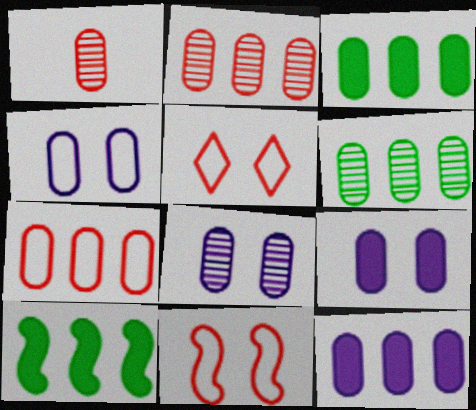[[1, 3, 4], 
[1, 6, 8], 
[4, 8, 9], 
[6, 7, 12]]